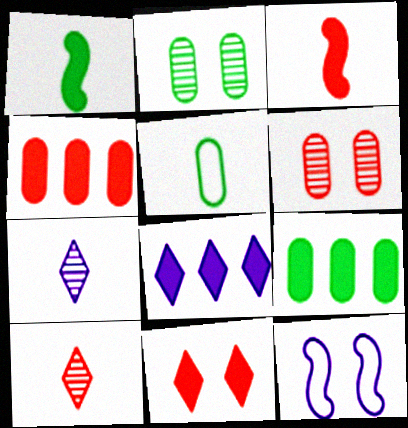[[2, 5, 9], 
[2, 11, 12], 
[3, 4, 11], 
[3, 5, 7], 
[9, 10, 12]]